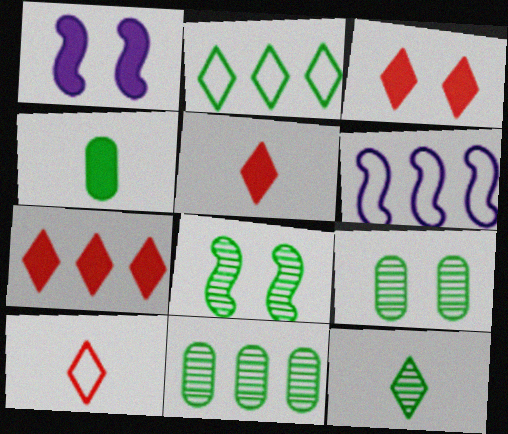[[1, 4, 7], 
[1, 10, 11], 
[2, 4, 8], 
[3, 5, 7], 
[5, 6, 9], 
[6, 7, 11], 
[8, 11, 12]]